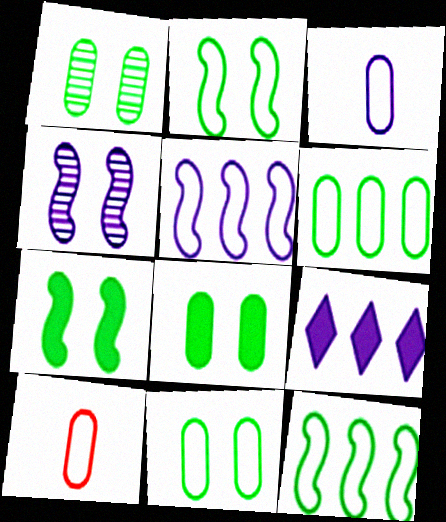[[1, 8, 11], 
[3, 4, 9]]